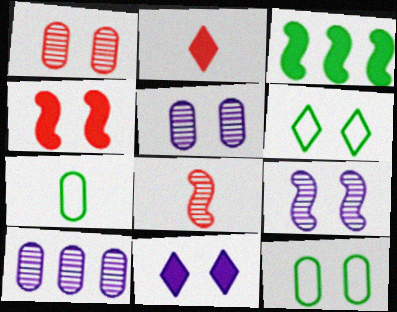[[4, 5, 6]]